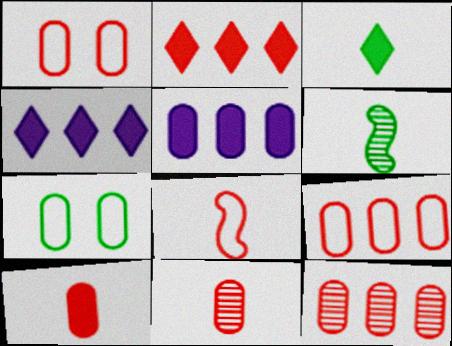[[1, 4, 6], 
[1, 10, 12], 
[5, 7, 11]]